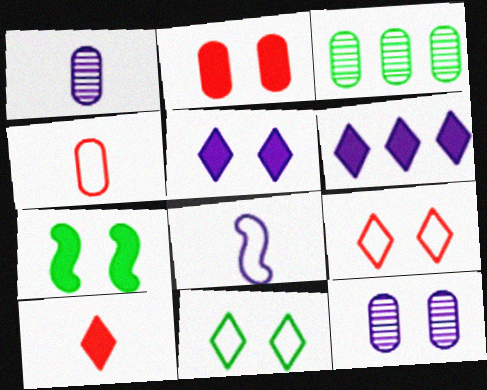[[2, 5, 7], 
[6, 8, 12], 
[7, 9, 12]]